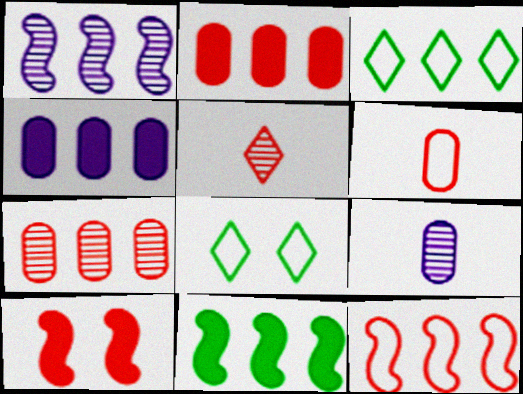[[1, 2, 3], 
[1, 11, 12], 
[3, 9, 10]]